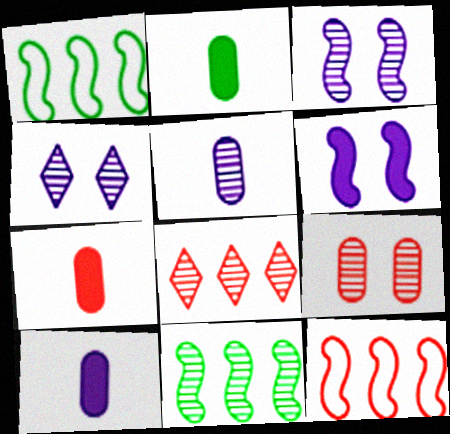[[1, 4, 7], 
[2, 4, 12], 
[2, 7, 10]]